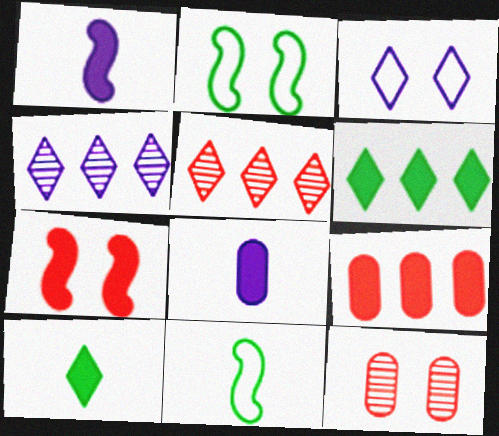[[2, 5, 8], 
[3, 5, 10], 
[6, 7, 8]]